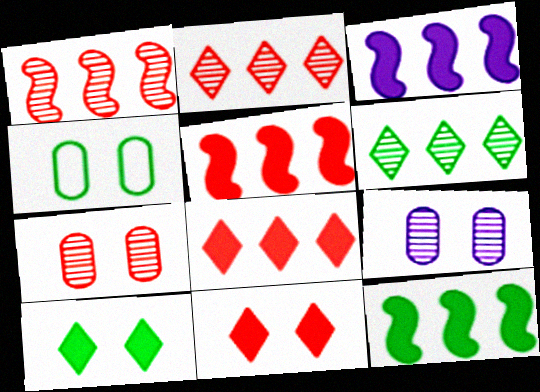[[3, 5, 12]]